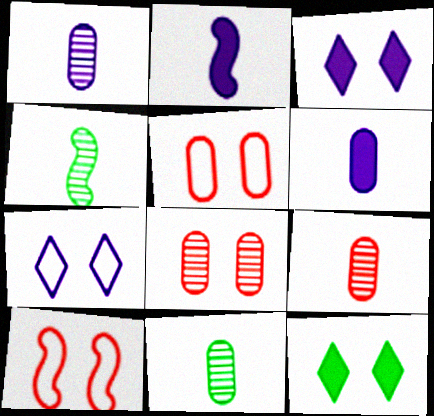[[1, 9, 11]]